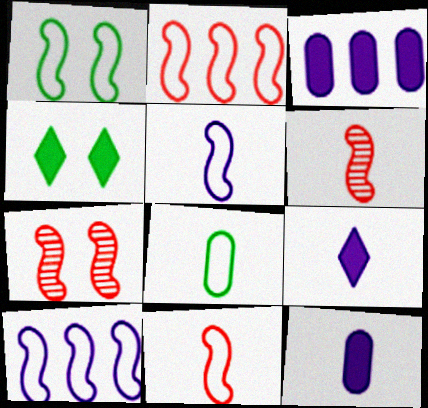[[1, 2, 5], 
[1, 10, 11], 
[6, 8, 9]]